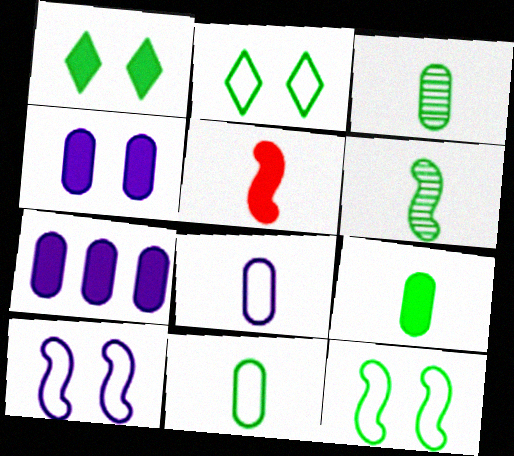[[1, 5, 7], 
[3, 9, 11]]